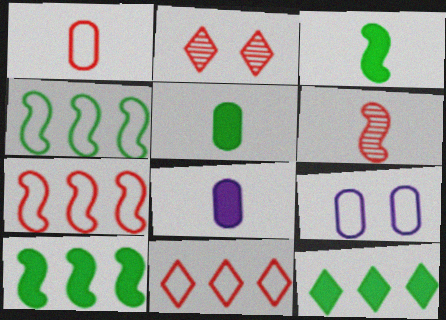[[2, 4, 8], 
[6, 9, 12]]